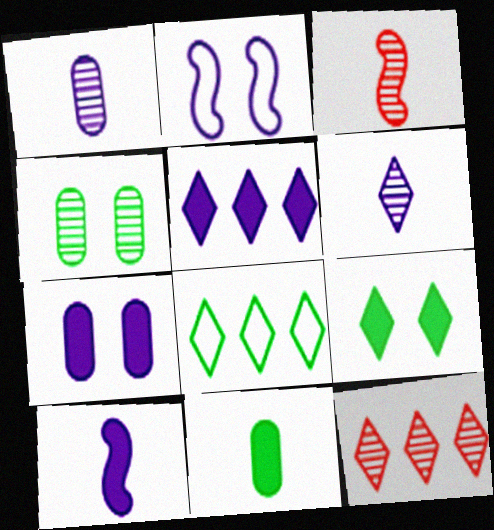[[1, 2, 5], 
[2, 11, 12], 
[3, 7, 8], 
[5, 7, 10], 
[5, 8, 12]]